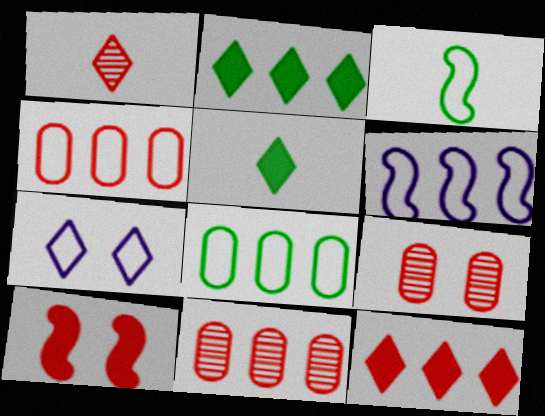[[1, 2, 7], 
[1, 4, 10], 
[2, 6, 11], 
[3, 4, 7], 
[5, 6, 9]]